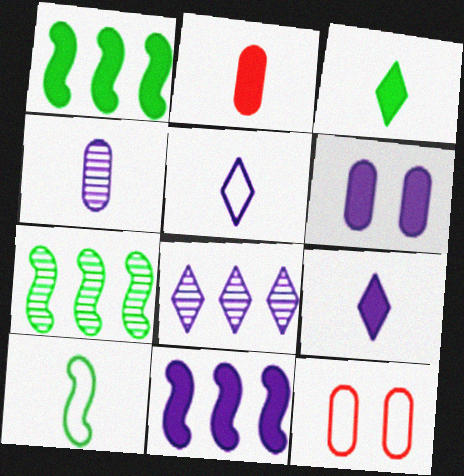[[6, 9, 11], 
[7, 9, 12]]